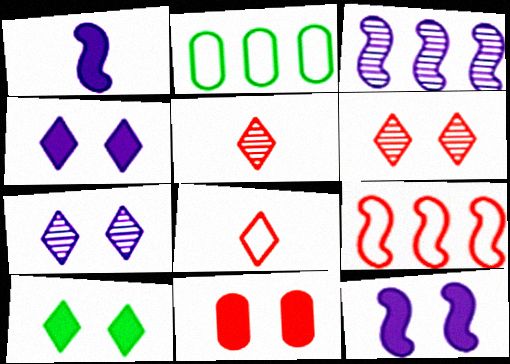[[1, 2, 6], 
[2, 5, 12], 
[5, 9, 11], 
[10, 11, 12]]